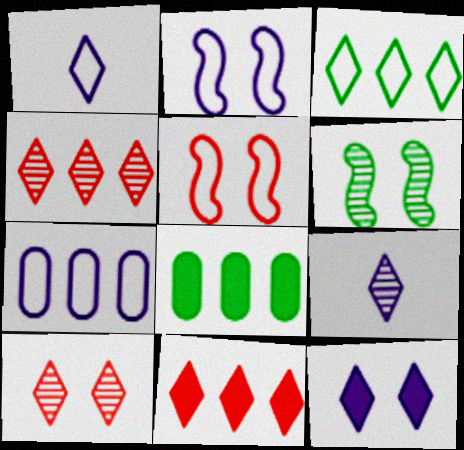[[1, 2, 7], 
[5, 8, 9]]